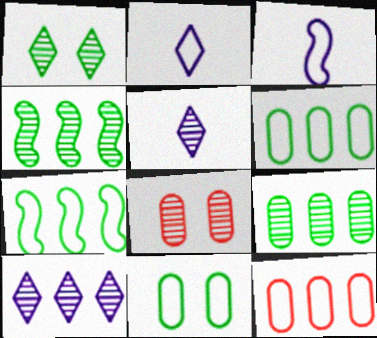[[4, 5, 8]]